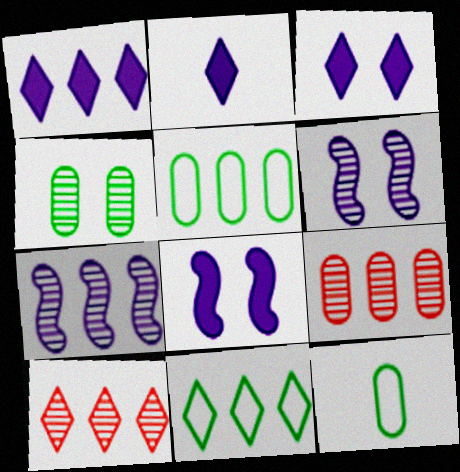[[1, 2, 3], 
[1, 10, 11], 
[8, 10, 12]]